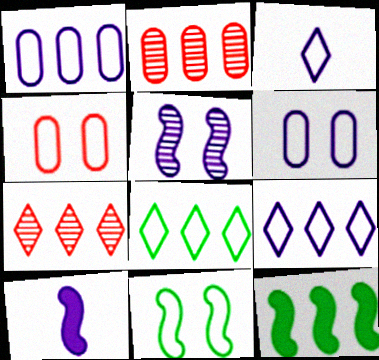[[1, 7, 12], 
[2, 9, 12]]